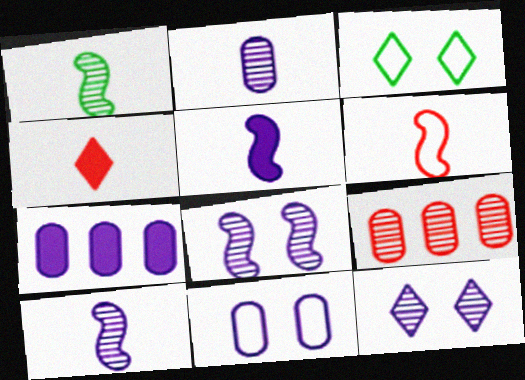[[1, 5, 6], 
[1, 9, 12], 
[2, 7, 11], 
[3, 5, 9]]